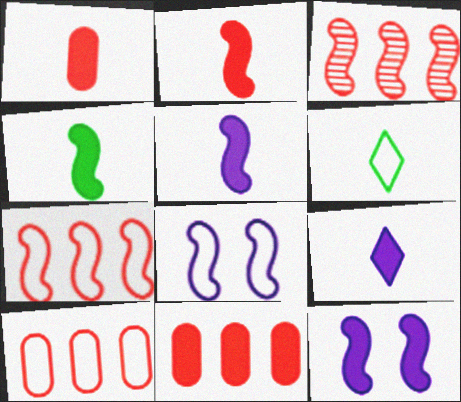[[1, 4, 9], 
[2, 4, 5], 
[3, 4, 8], 
[6, 8, 10]]